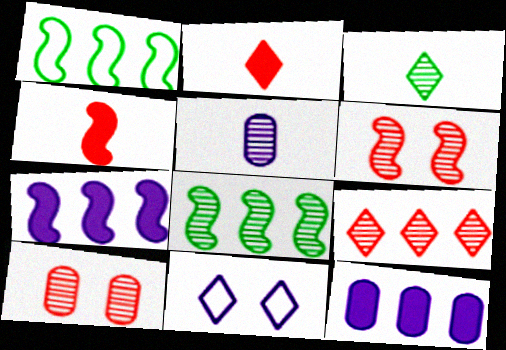[[1, 9, 12], 
[5, 7, 11]]